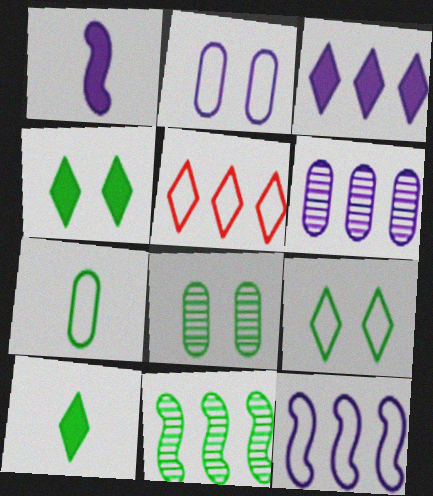[[1, 5, 8], 
[3, 6, 12], 
[4, 7, 11]]